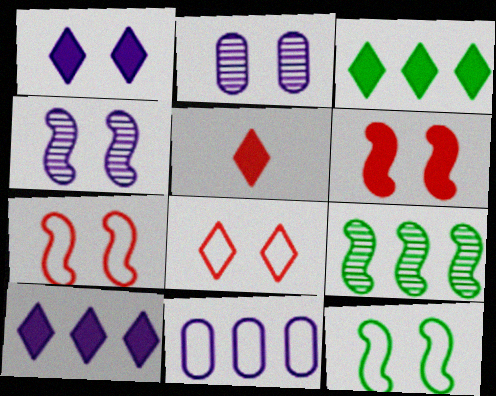[[1, 3, 5], 
[4, 6, 12]]